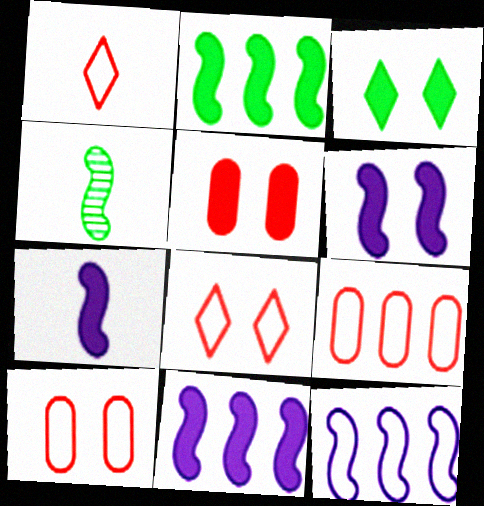[[3, 5, 6], 
[6, 7, 11]]